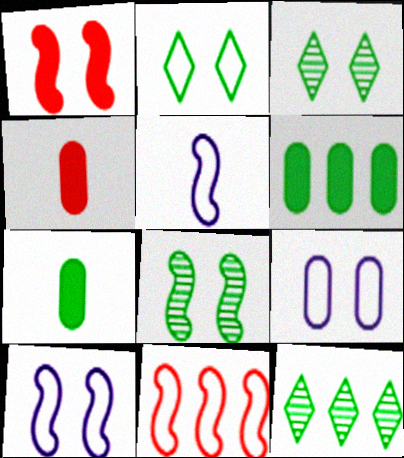[[1, 3, 9], 
[1, 8, 10], 
[4, 10, 12]]